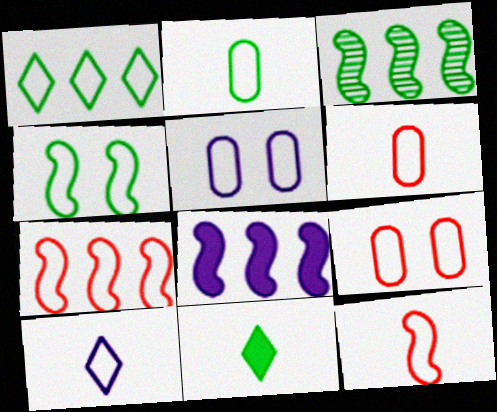[[1, 2, 4], 
[1, 5, 12], 
[2, 10, 12], 
[3, 7, 8]]